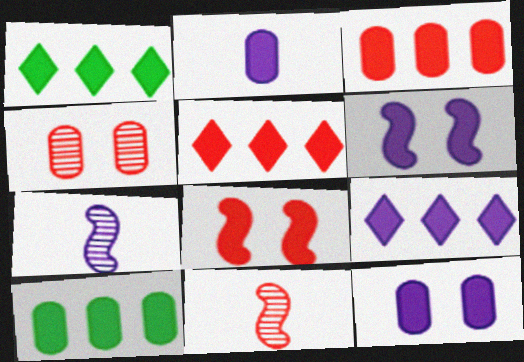[[1, 2, 8], 
[1, 5, 9], 
[2, 6, 9]]